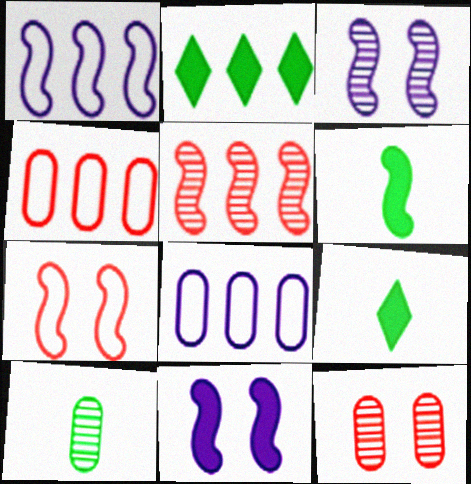[[1, 9, 12], 
[2, 5, 8], 
[3, 4, 9]]